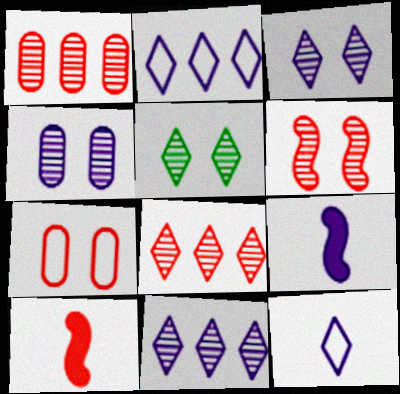[[2, 4, 9], 
[4, 5, 6], 
[7, 8, 10]]